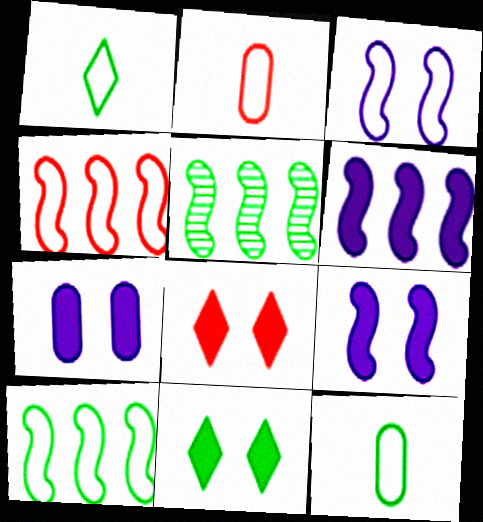[[4, 5, 6], 
[5, 11, 12]]